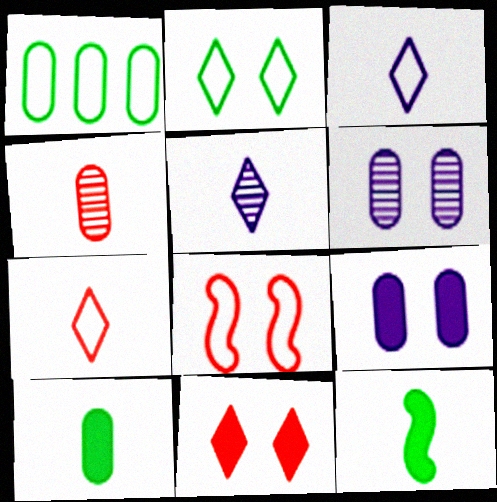[[1, 3, 8], 
[1, 4, 9], 
[3, 4, 12]]